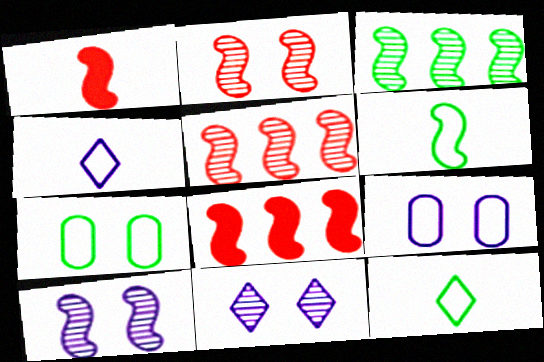[[6, 8, 10]]